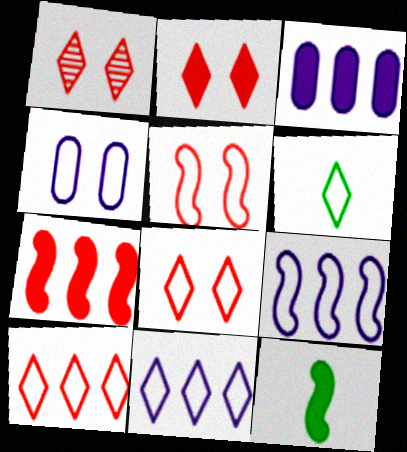[[1, 2, 8], 
[2, 3, 12], 
[6, 8, 11]]